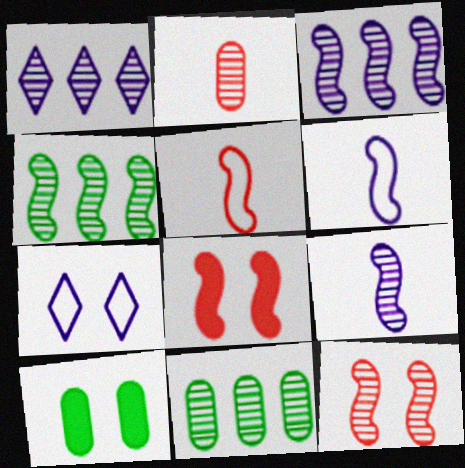[[1, 5, 10], 
[4, 6, 8], 
[4, 9, 12], 
[7, 10, 12]]